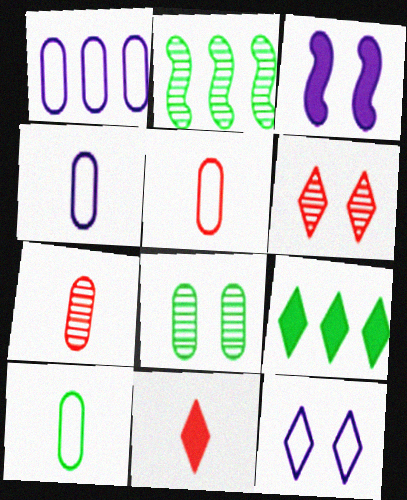[[4, 5, 10]]